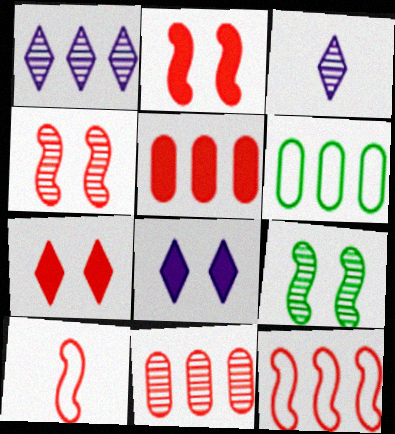[[2, 3, 6], 
[3, 9, 11], 
[7, 10, 11]]